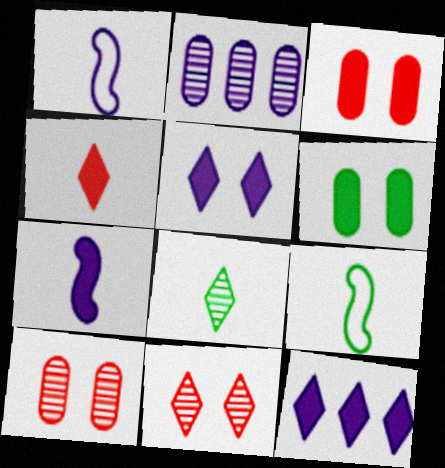[[1, 2, 5], 
[9, 10, 12]]